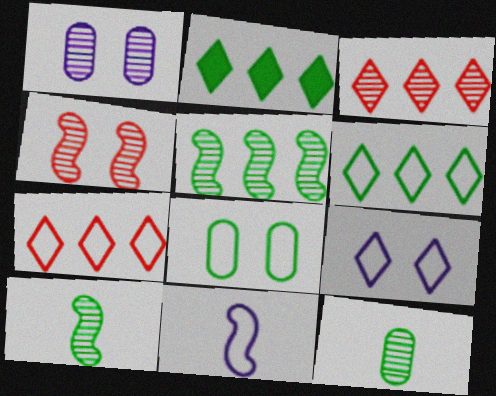[[1, 3, 10], 
[2, 8, 10], 
[7, 8, 11]]